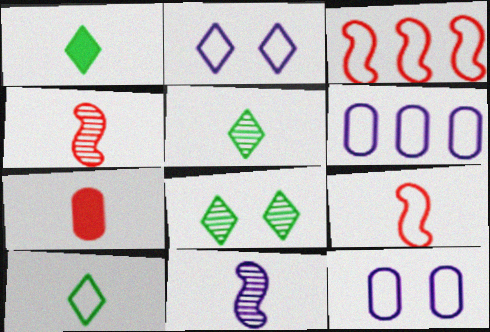[[1, 5, 10], 
[3, 10, 12], 
[7, 10, 11]]